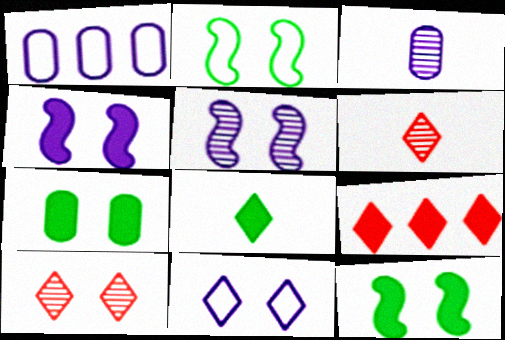[[1, 6, 12], 
[2, 3, 9]]